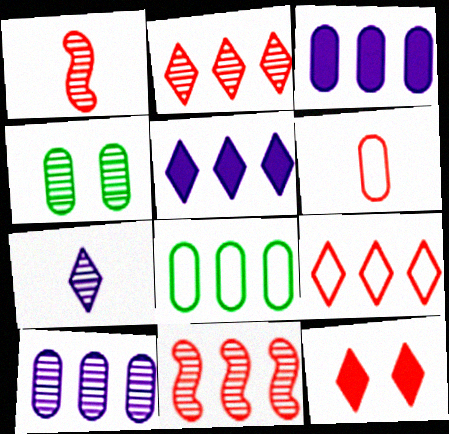[[3, 4, 6], 
[4, 7, 11], 
[5, 8, 11], 
[6, 11, 12]]